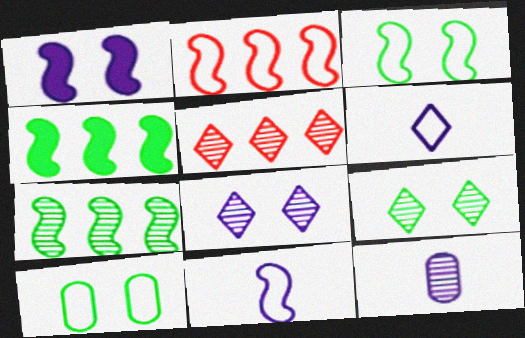[[2, 3, 11], 
[2, 6, 10]]